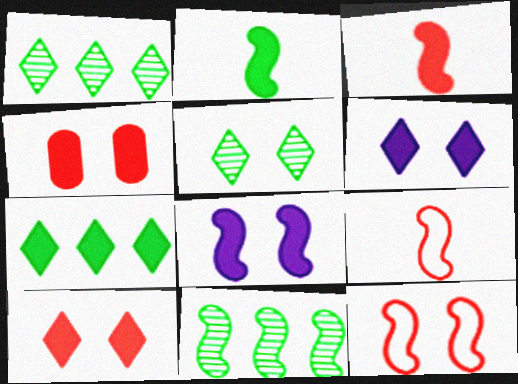[[8, 9, 11]]